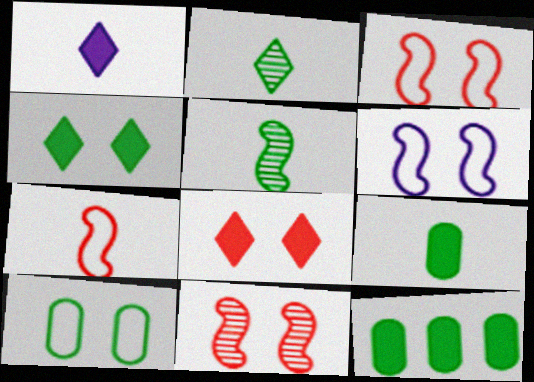[]